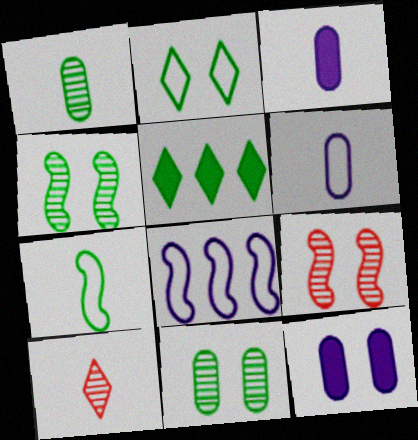[[2, 9, 12], 
[3, 7, 10], 
[5, 6, 9], 
[5, 7, 11]]